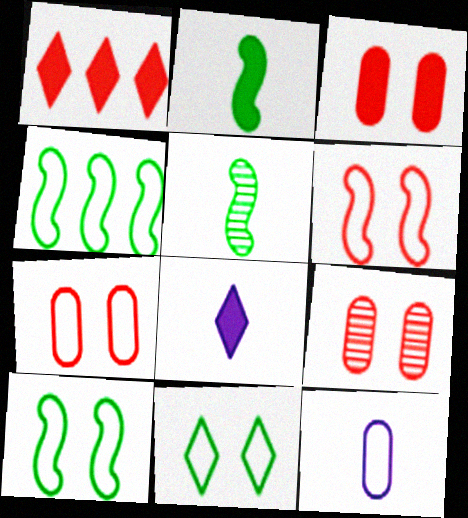[[3, 7, 9], 
[4, 8, 9]]